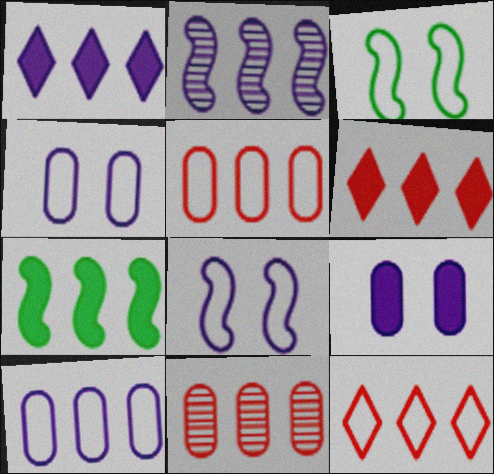[[1, 2, 10]]